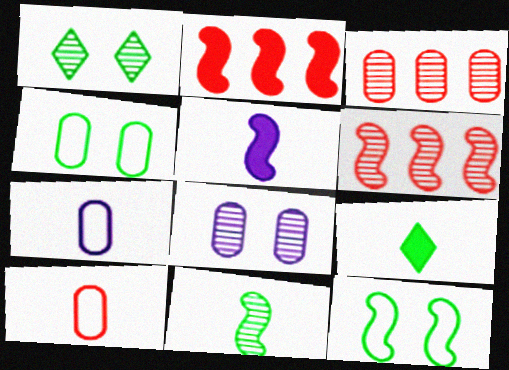[[1, 2, 7], 
[5, 6, 12]]